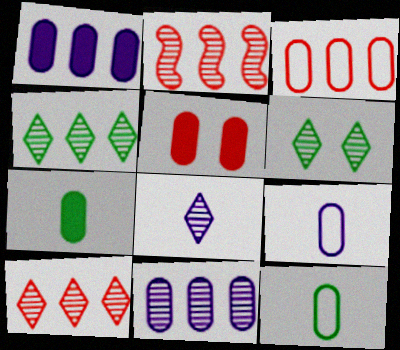[[1, 5, 7], 
[2, 4, 11], 
[5, 11, 12], 
[6, 8, 10]]